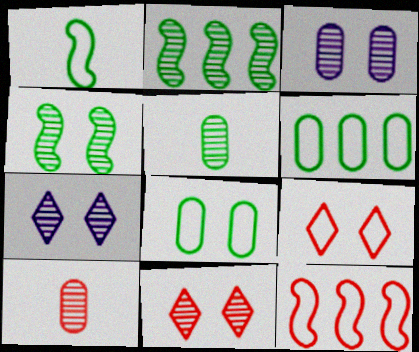[[2, 7, 10], 
[3, 4, 11]]